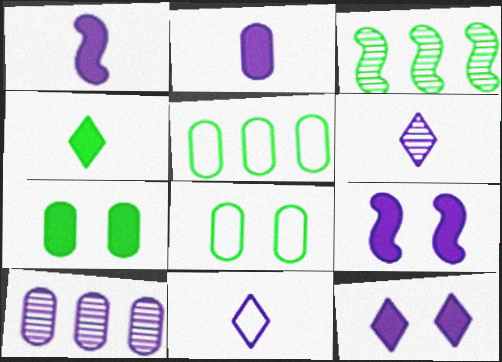[[3, 4, 8], 
[9, 10, 11]]